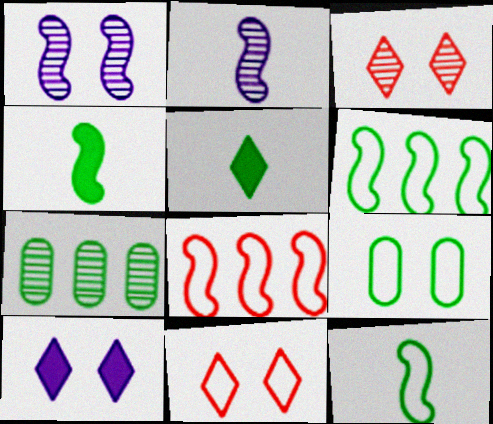[[1, 4, 8], 
[2, 3, 7]]